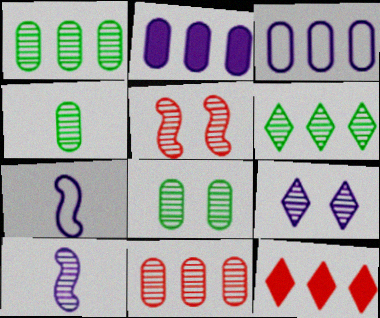[[1, 4, 8], 
[2, 7, 9], 
[5, 8, 9], 
[7, 8, 12]]